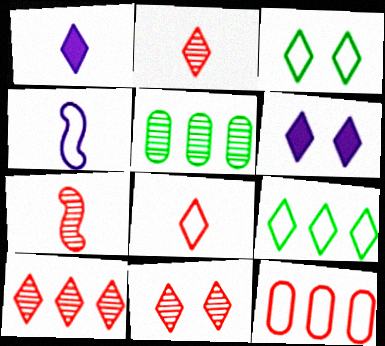[[1, 3, 10], 
[1, 9, 11], 
[2, 6, 9], 
[2, 10, 11], 
[3, 4, 12], 
[3, 6, 11]]